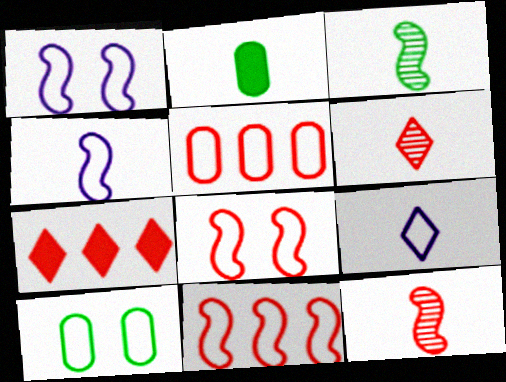[[2, 4, 6], 
[2, 9, 12], 
[9, 10, 11]]